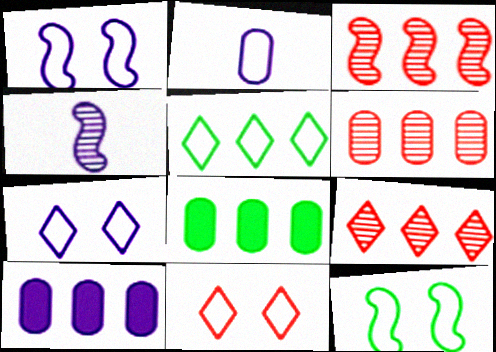[[3, 5, 10], 
[3, 6, 9], 
[4, 7, 10], 
[4, 8, 11]]